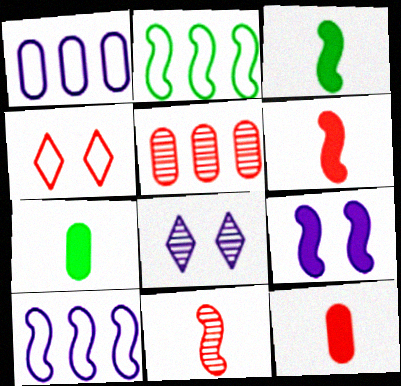[[2, 8, 12], 
[2, 9, 11], 
[4, 5, 6]]